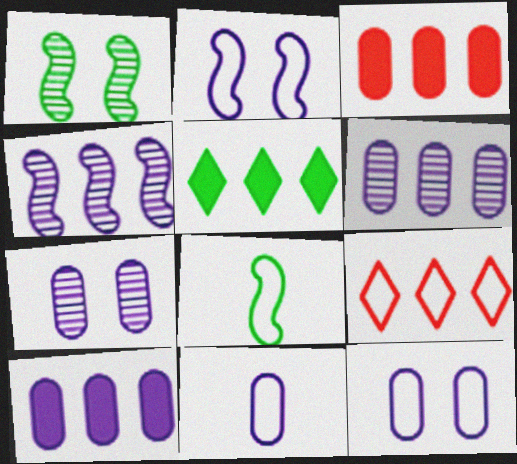[[7, 10, 11], 
[8, 9, 12]]